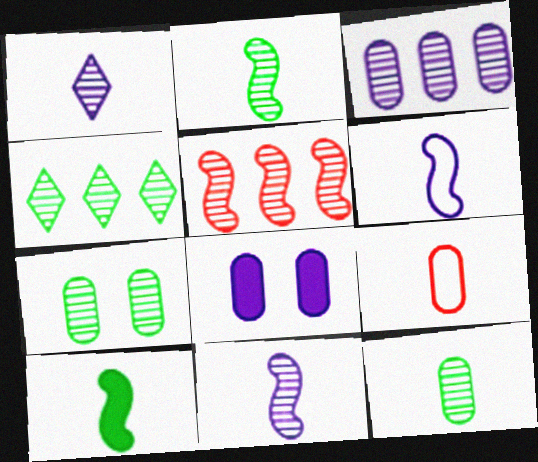[[1, 5, 7], 
[1, 9, 10], 
[2, 4, 7], 
[3, 4, 5]]